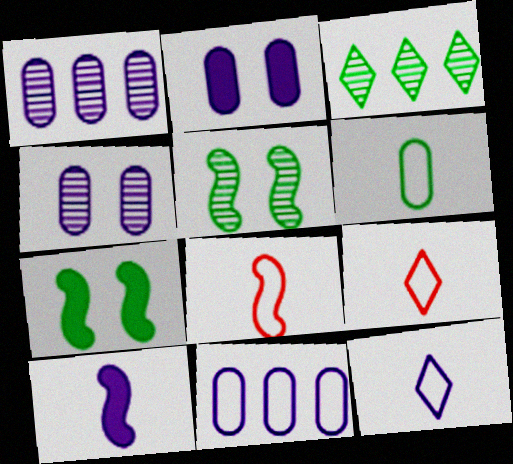[[1, 7, 9], 
[2, 3, 8], 
[3, 6, 7], 
[6, 8, 12]]